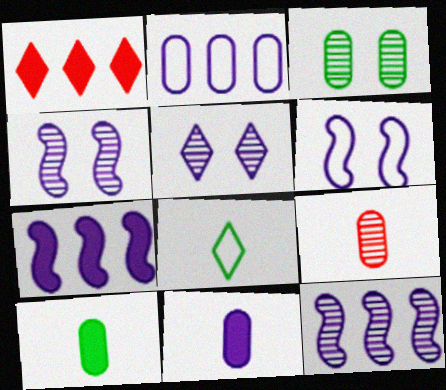[[1, 5, 8]]